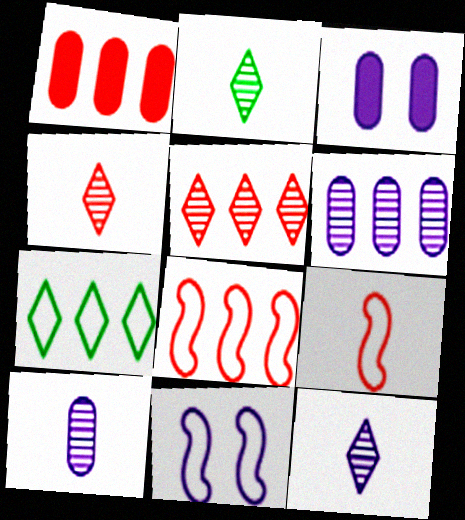[[1, 2, 11], 
[1, 5, 8], 
[2, 3, 8], 
[2, 4, 12]]